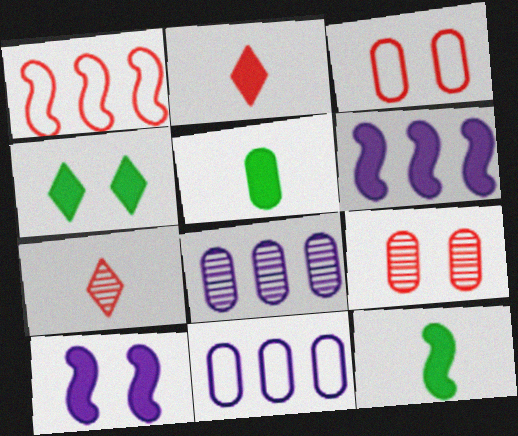[[1, 2, 9], 
[3, 5, 8], 
[5, 9, 11]]